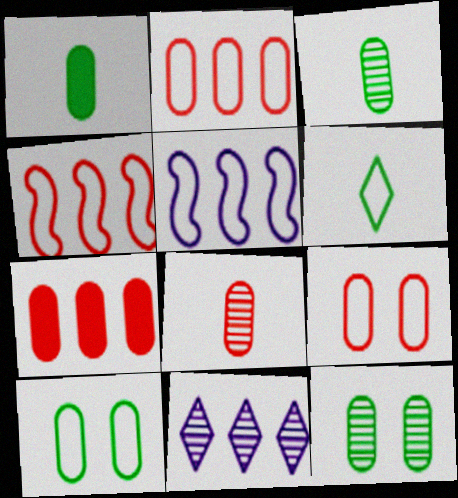[[5, 6, 9], 
[7, 8, 9]]